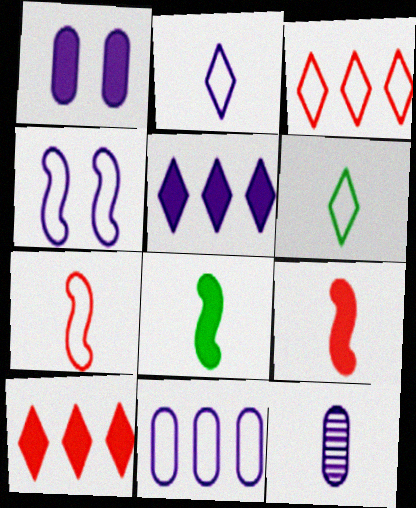[[1, 8, 10], 
[1, 11, 12], 
[2, 4, 11], 
[4, 5, 12], 
[6, 9, 12]]